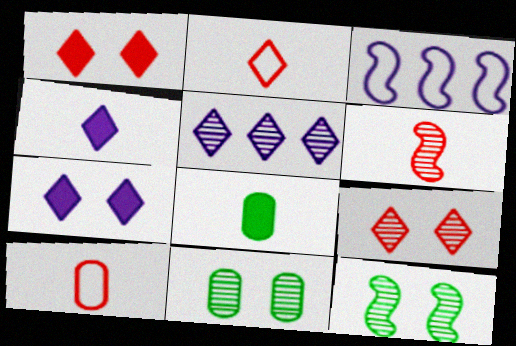[[3, 8, 9], 
[5, 6, 11]]